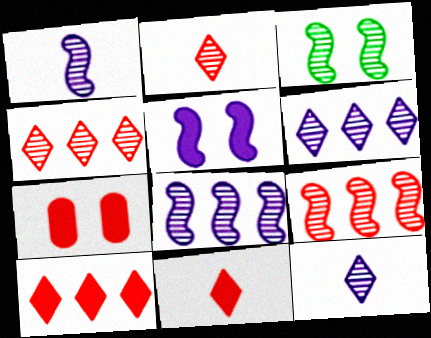[[1, 3, 9]]